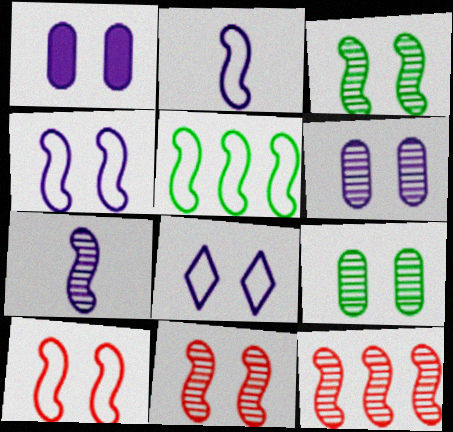[[2, 5, 10], 
[3, 7, 12]]